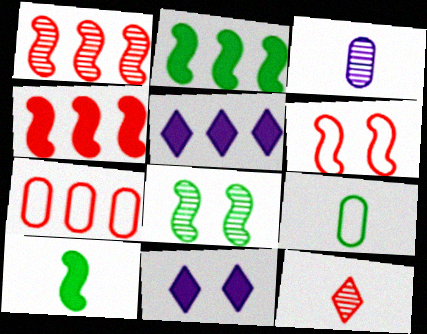[[1, 9, 11]]